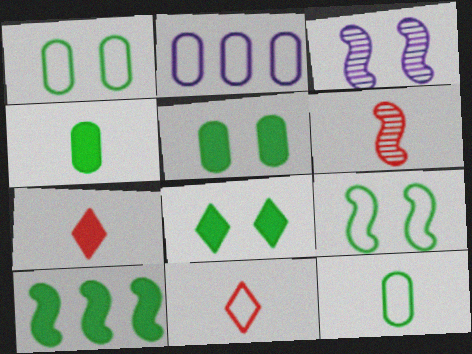[[2, 6, 8], 
[2, 9, 11], 
[4, 8, 10]]